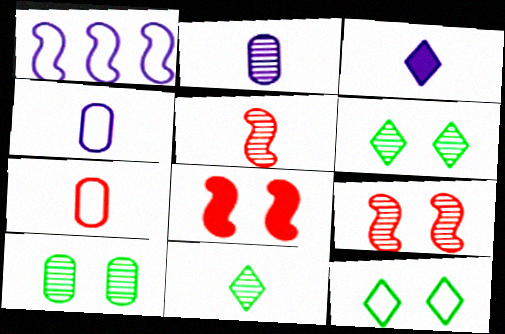[[1, 7, 12], 
[2, 5, 11]]